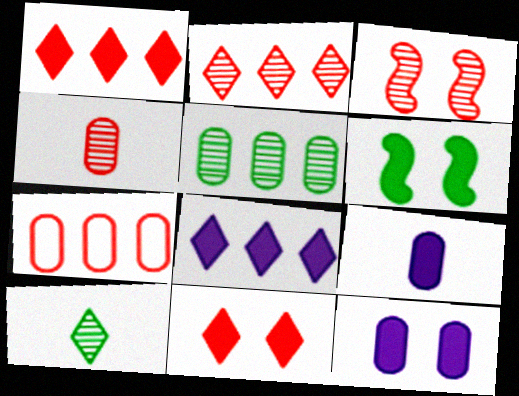[[1, 6, 9], 
[2, 3, 4], 
[6, 11, 12]]